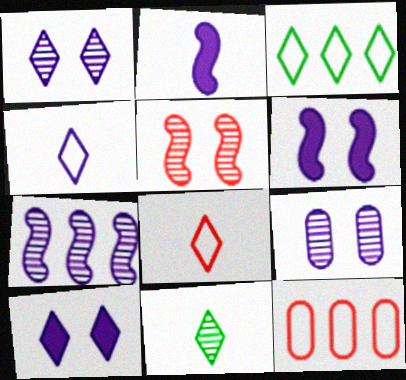[[6, 11, 12]]